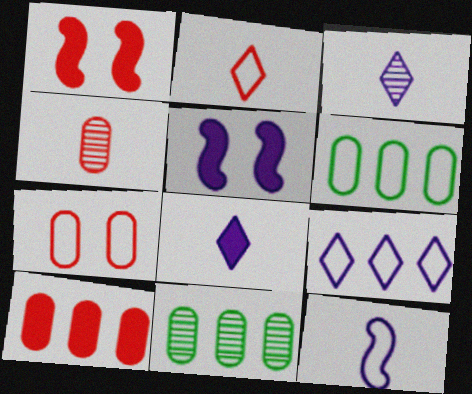[[1, 3, 6], 
[2, 5, 11], 
[4, 7, 10]]